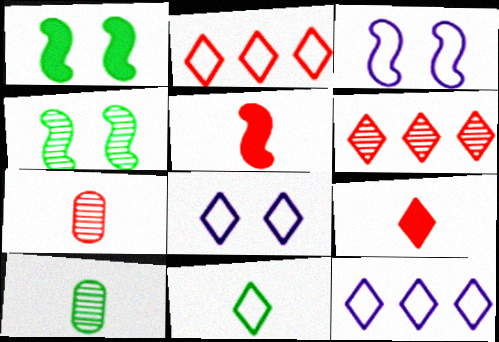[[1, 7, 12], 
[2, 8, 11]]